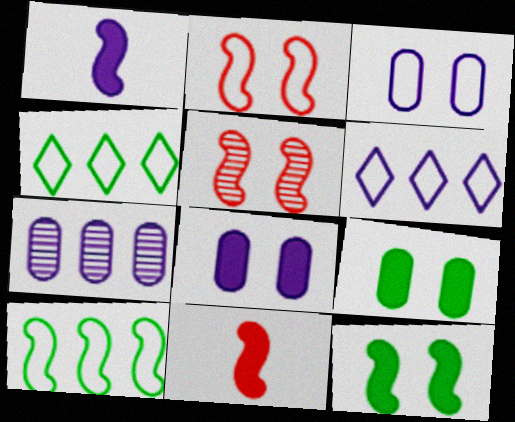[[1, 5, 10]]